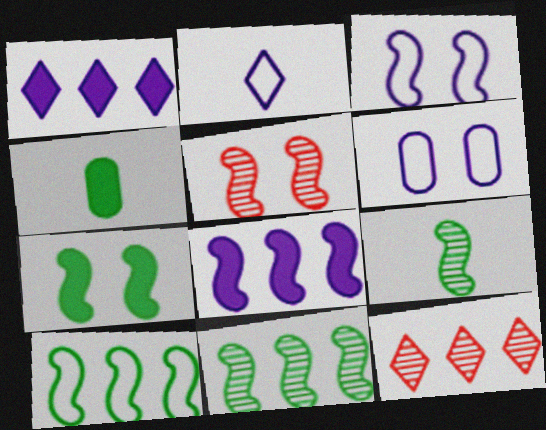[[3, 4, 12], 
[3, 5, 7], 
[7, 9, 10]]